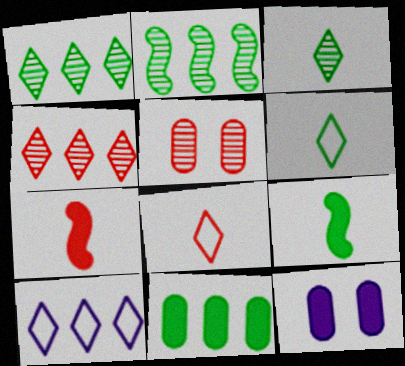[[2, 8, 12], 
[5, 9, 10]]